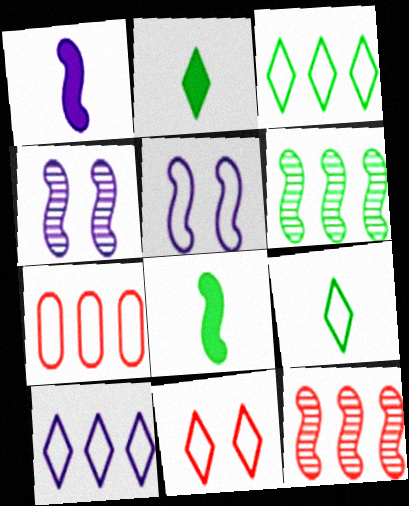[[2, 4, 7], 
[5, 7, 9], 
[5, 8, 12], 
[9, 10, 11]]